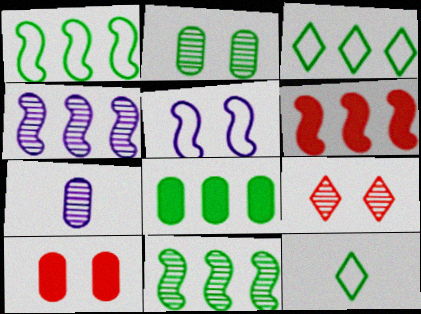[[1, 4, 6], 
[3, 8, 11], 
[4, 10, 12], 
[7, 9, 11]]